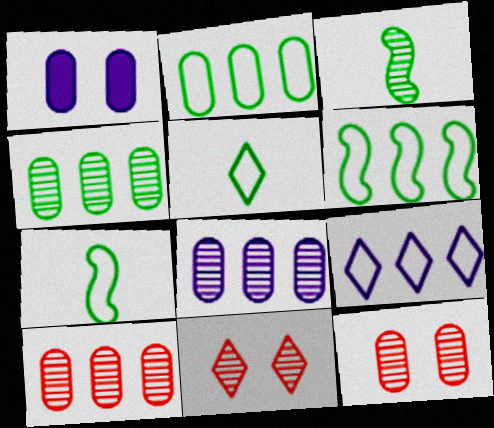[[3, 8, 11], 
[4, 8, 10]]